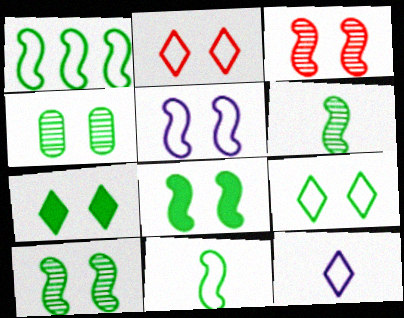[[1, 6, 8], 
[3, 5, 8], 
[4, 8, 9]]